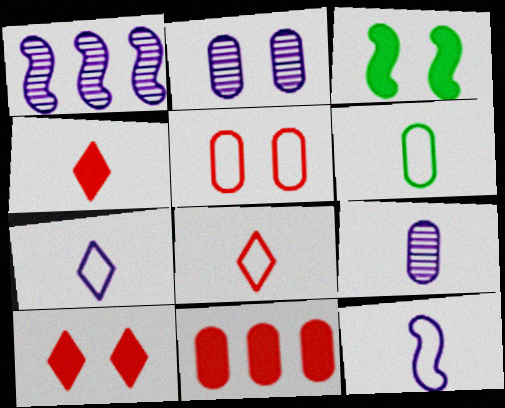[[1, 6, 10], 
[2, 6, 11], 
[6, 8, 12]]